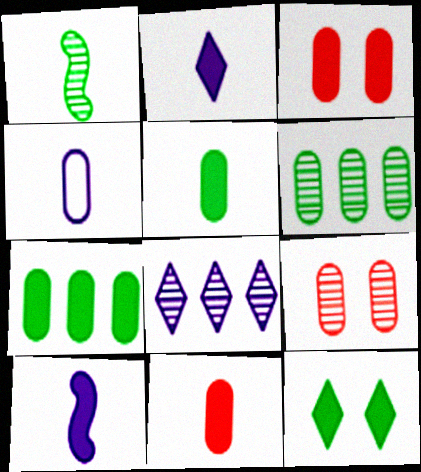[[1, 8, 9], 
[3, 4, 6], 
[4, 7, 9]]